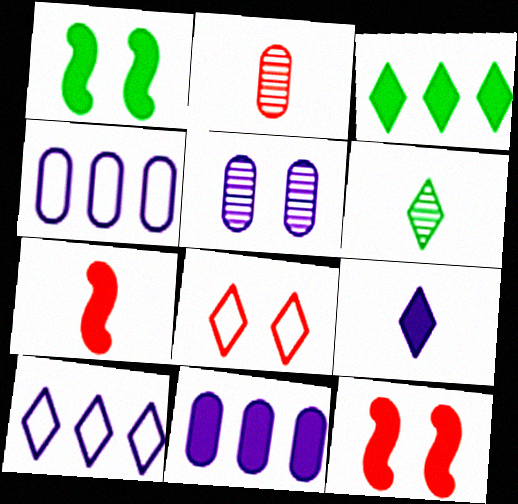[[1, 2, 10], 
[1, 5, 8], 
[4, 6, 12]]